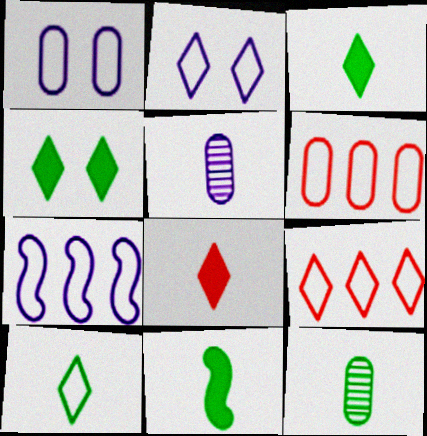[[2, 9, 10], 
[10, 11, 12]]